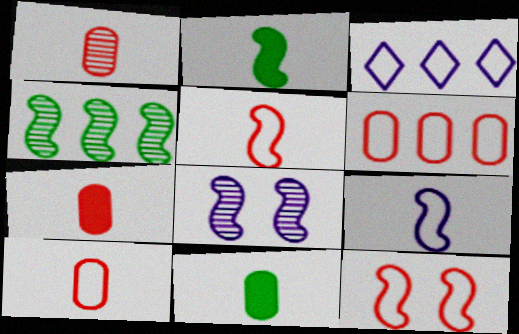[[1, 7, 10]]